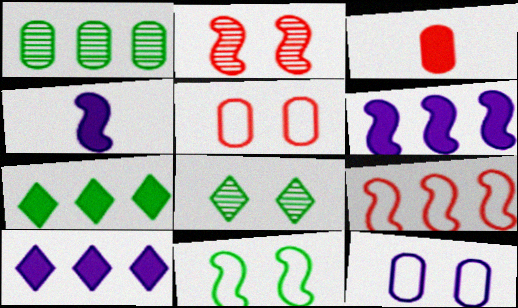[[1, 3, 12], 
[1, 9, 10]]